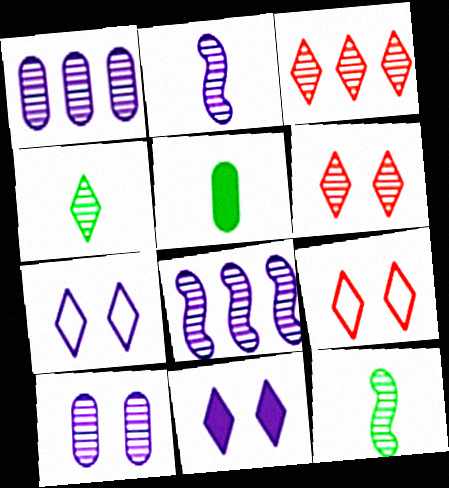[[1, 6, 12], 
[3, 10, 12], 
[5, 8, 9]]